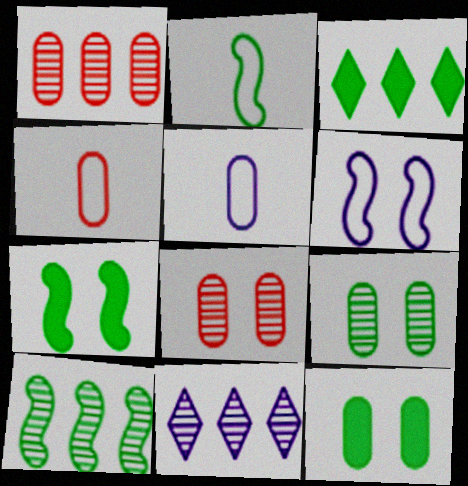[[1, 5, 12], 
[1, 10, 11], 
[2, 3, 9], 
[2, 7, 10], 
[4, 7, 11]]